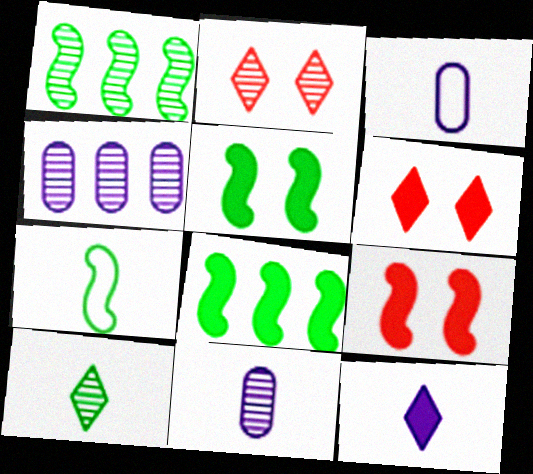[[1, 2, 11], 
[1, 3, 6], 
[1, 5, 7], 
[2, 3, 8], 
[4, 6, 7]]